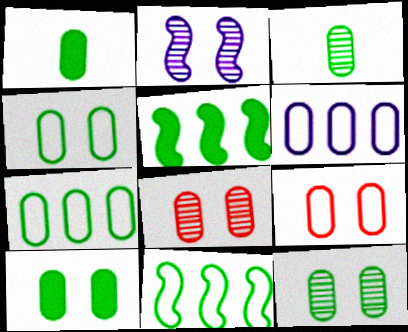[[1, 6, 8], 
[1, 7, 12], 
[3, 7, 10], 
[4, 10, 12]]